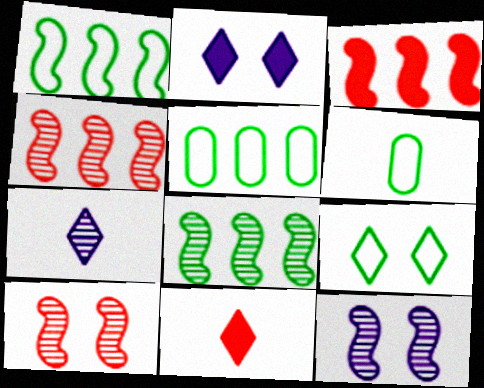[[1, 6, 9], 
[2, 4, 6], 
[5, 11, 12]]